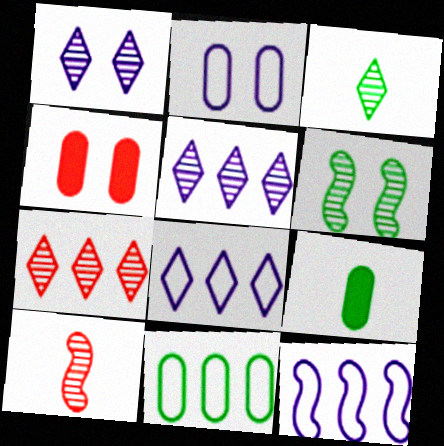[[1, 3, 7], 
[3, 4, 12]]